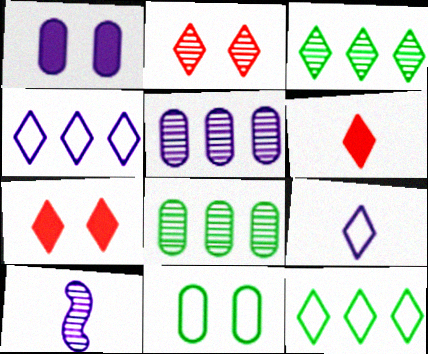[[1, 4, 10], 
[2, 8, 10], 
[3, 7, 9]]